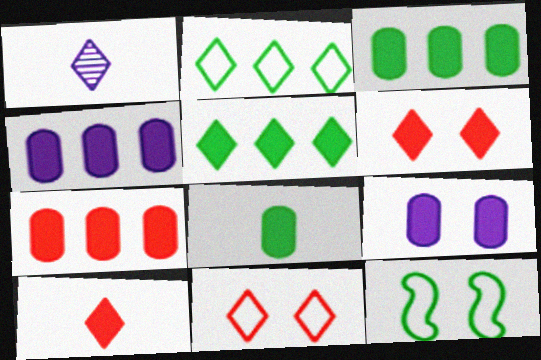[[1, 2, 6], 
[1, 5, 11], 
[1, 7, 12], 
[3, 4, 7], 
[7, 8, 9]]